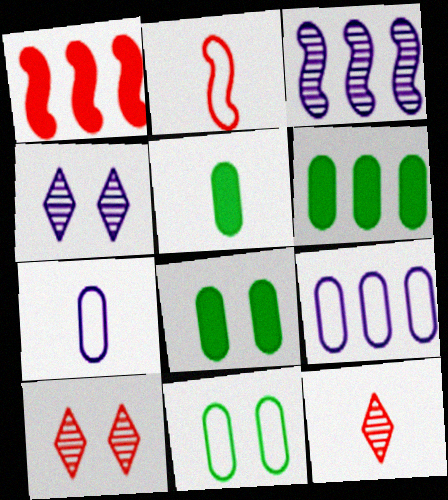[[2, 4, 6], 
[5, 6, 8]]